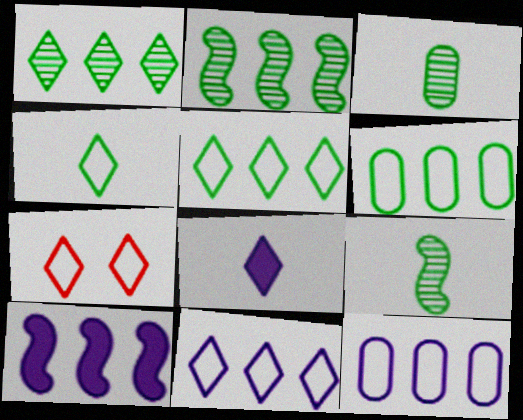[[1, 7, 8], 
[3, 7, 10], 
[4, 7, 11]]